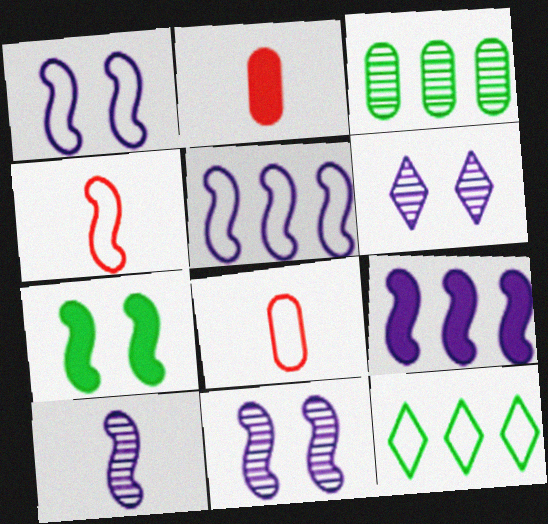[[1, 8, 12], 
[1, 9, 10], 
[2, 11, 12]]